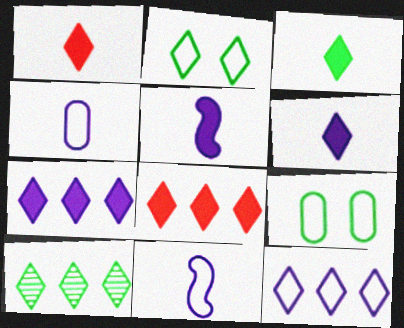[[1, 3, 6], 
[2, 3, 10], 
[8, 10, 12]]